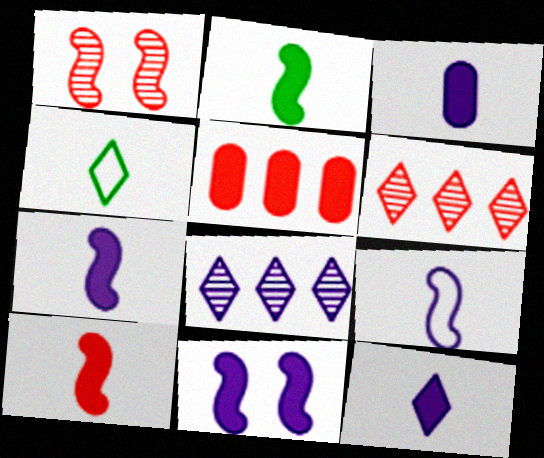[[2, 7, 10], 
[3, 7, 12]]